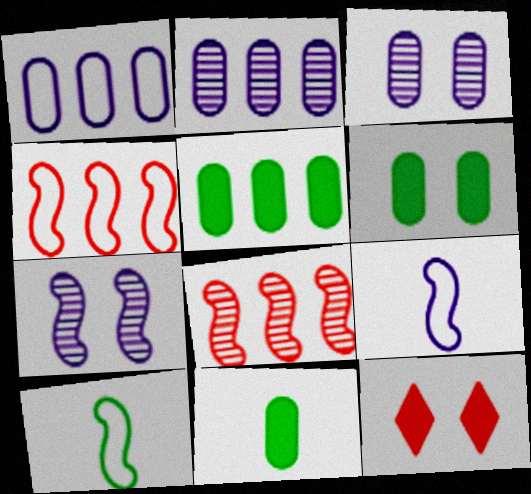[[2, 10, 12], 
[5, 6, 11]]